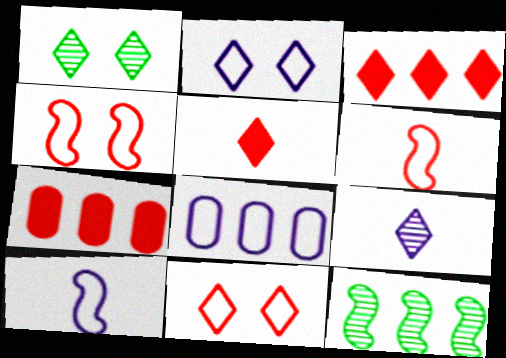[[1, 7, 10], 
[2, 8, 10], 
[3, 8, 12]]